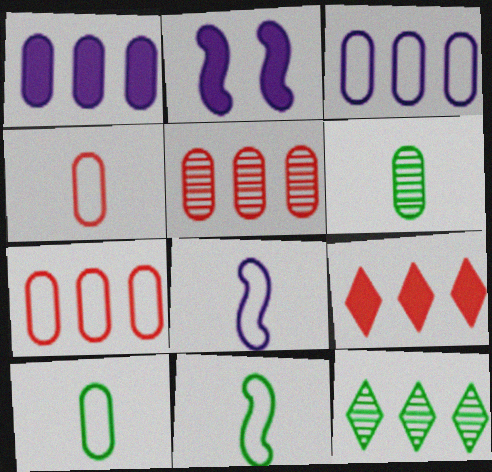[[2, 4, 12]]